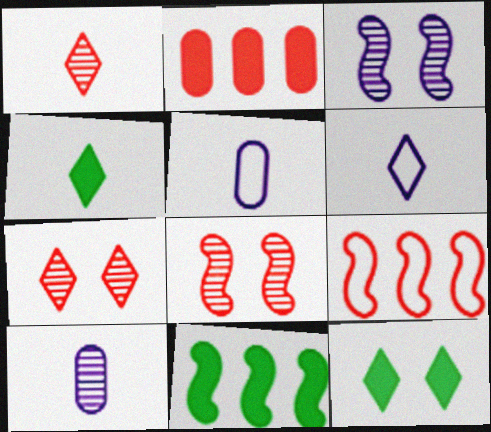[[1, 4, 6], 
[5, 7, 11], 
[9, 10, 12]]